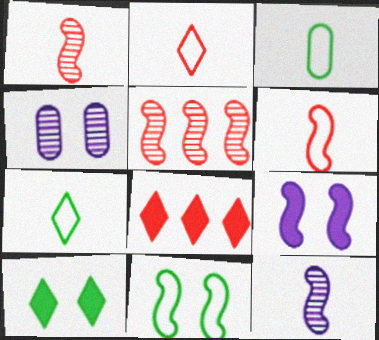[]